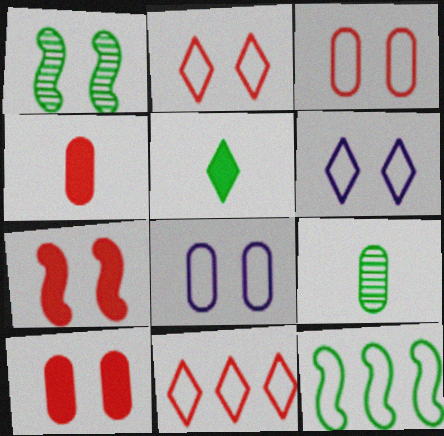[[1, 6, 10]]